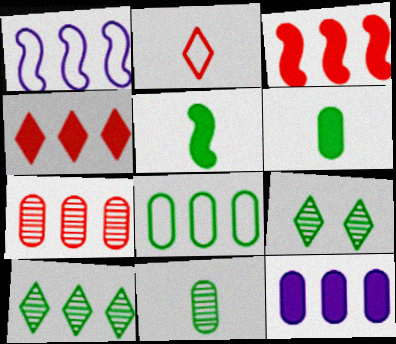[[5, 8, 9], 
[7, 8, 12]]